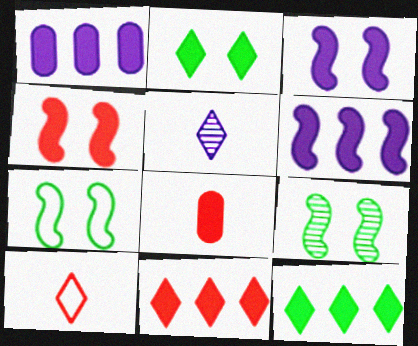[[1, 9, 10], 
[2, 6, 8], 
[3, 8, 12], 
[4, 8, 11]]